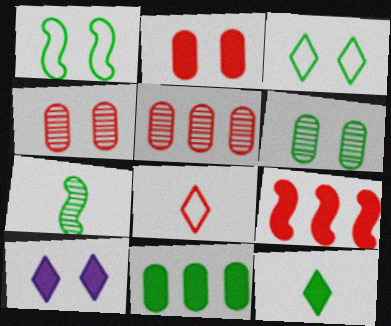[[1, 4, 10], 
[3, 7, 11], 
[4, 8, 9]]